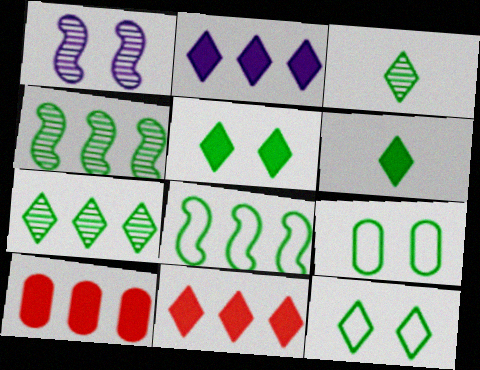[[4, 6, 9], 
[6, 7, 12]]